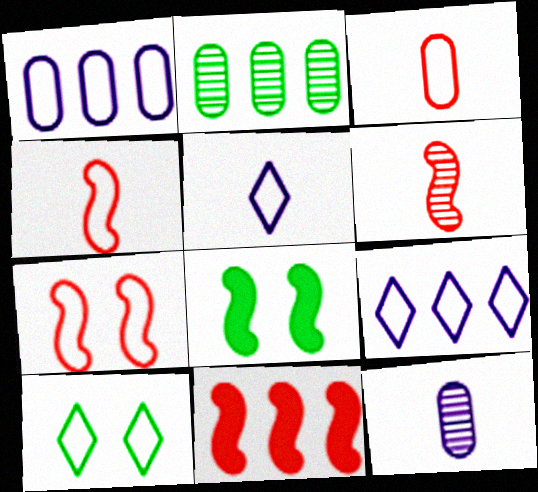[[1, 4, 10], 
[2, 9, 11], 
[6, 7, 11], 
[10, 11, 12]]